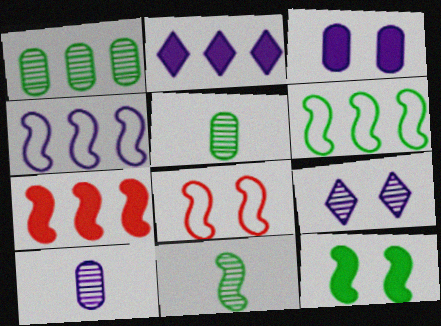[[2, 5, 8], 
[6, 11, 12]]